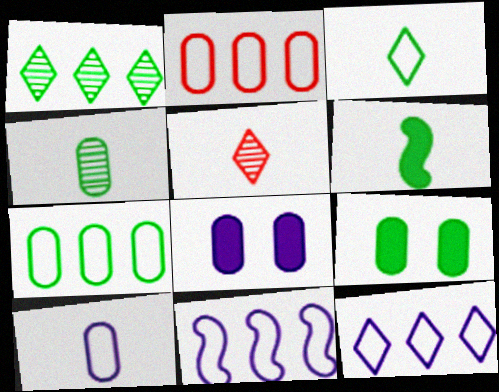[[2, 4, 8], 
[3, 4, 6], 
[4, 7, 9], 
[5, 6, 10], 
[5, 9, 11]]